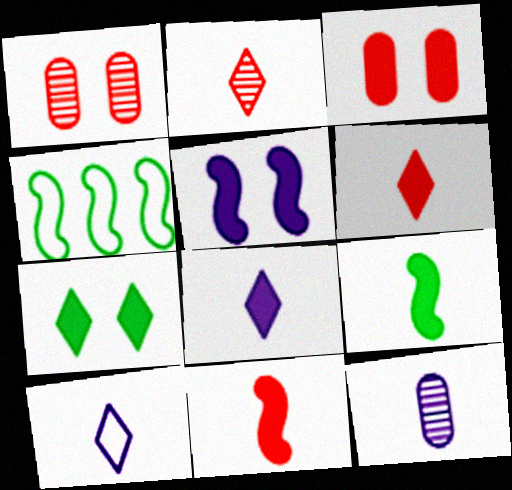[[1, 4, 8], 
[3, 5, 7]]